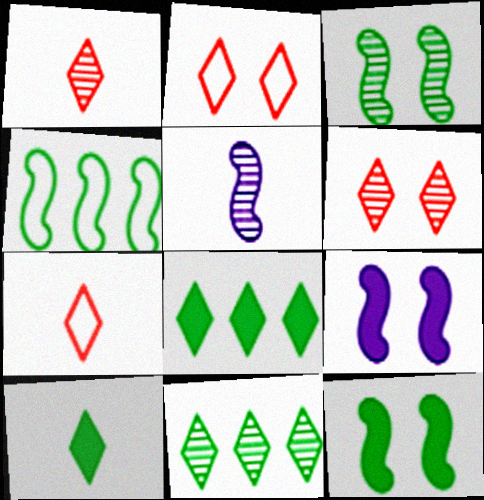[]